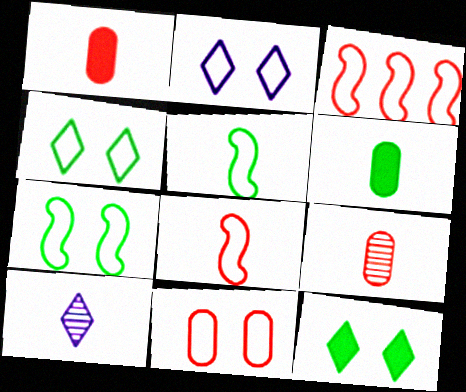[[1, 5, 10], 
[2, 7, 11], 
[6, 8, 10]]